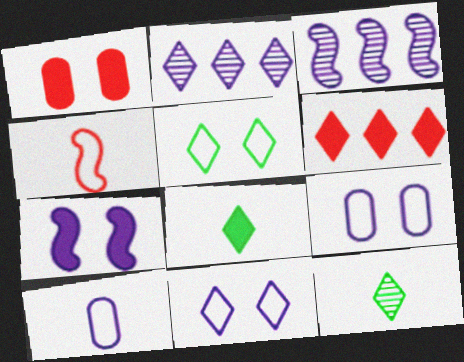[[2, 7, 10], 
[6, 11, 12]]